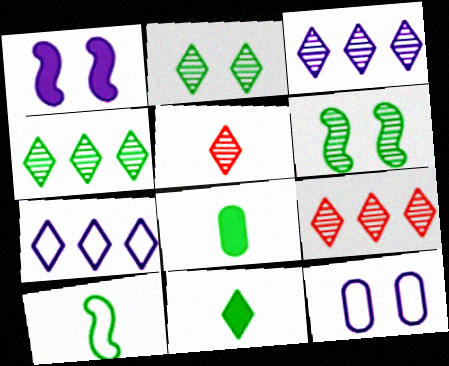[[2, 3, 5], 
[3, 4, 9]]